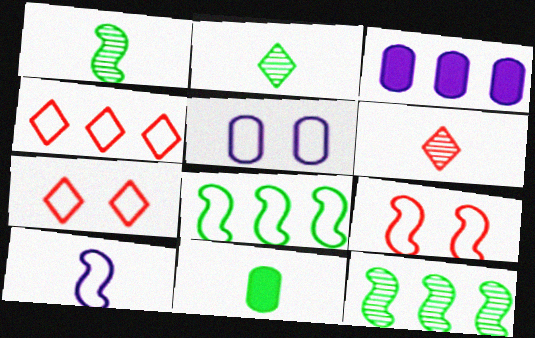[[1, 3, 7], 
[2, 3, 9], 
[3, 4, 12], 
[6, 10, 11], 
[8, 9, 10]]